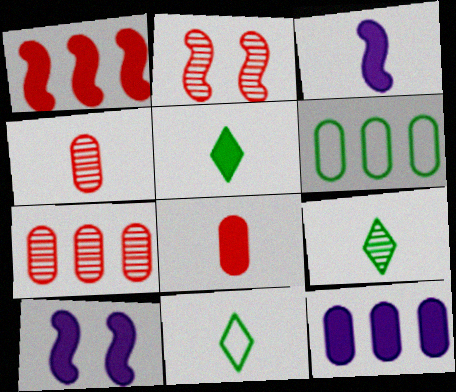[[2, 11, 12], 
[3, 4, 11], 
[3, 5, 8], 
[5, 9, 11], 
[6, 7, 12], 
[7, 10, 11]]